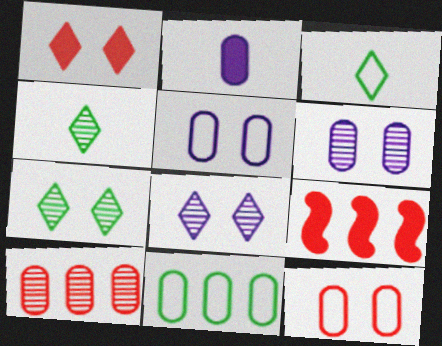[[3, 6, 9], 
[4, 5, 9]]